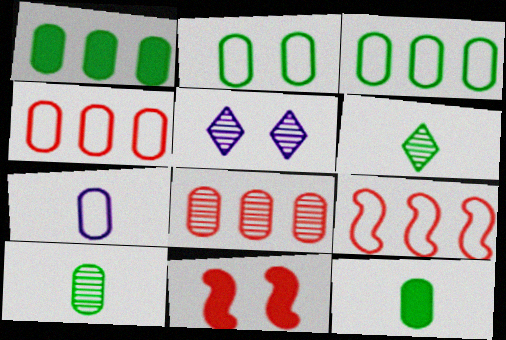[[1, 2, 10], 
[2, 4, 7], 
[2, 5, 11], 
[5, 9, 12]]